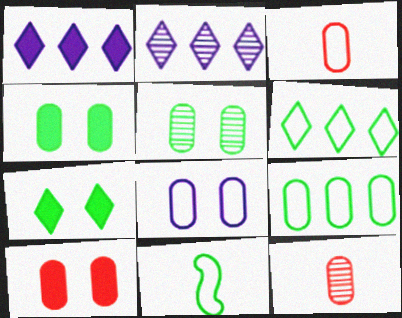[[2, 10, 11], 
[3, 8, 9], 
[5, 8, 10]]